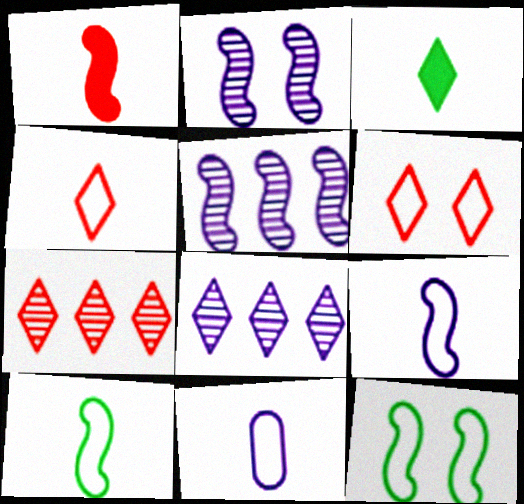[[1, 5, 12], 
[3, 6, 8], 
[4, 10, 11]]